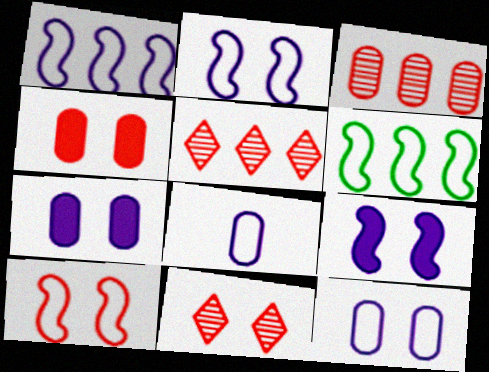[[4, 10, 11]]